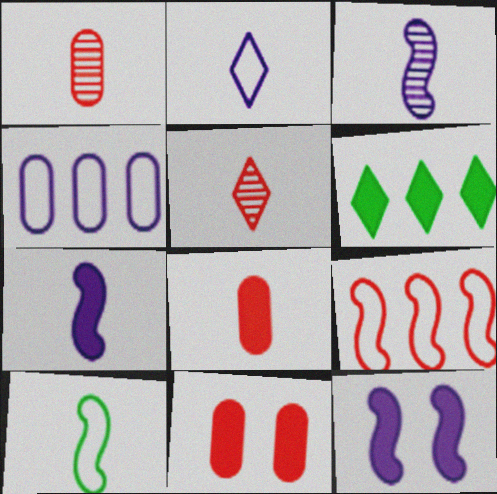[[5, 9, 11], 
[6, 7, 11], 
[6, 8, 12]]